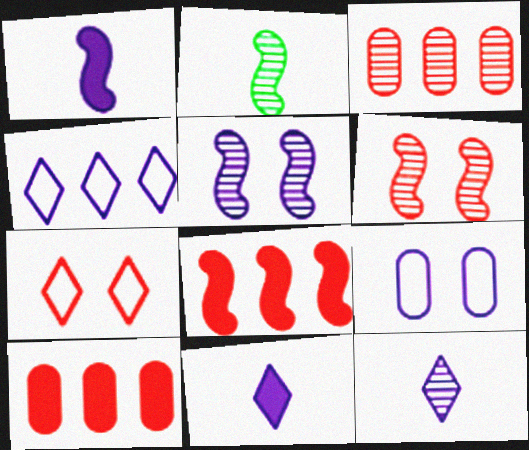[]